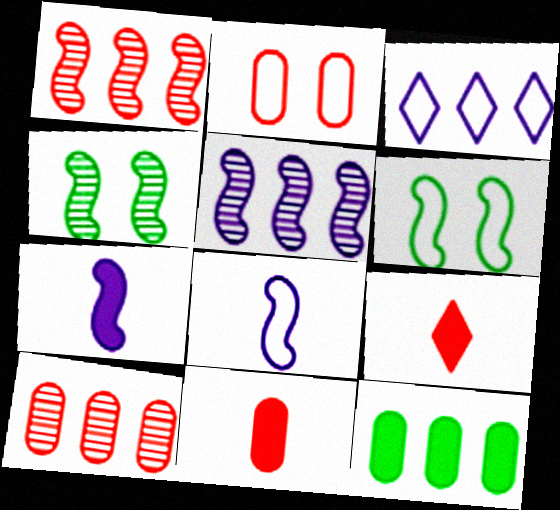[[1, 2, 9], 
[1, 3, 12], 
[1, 6, 7], 
[2, 10, 11], 
[3, 4, 11]]